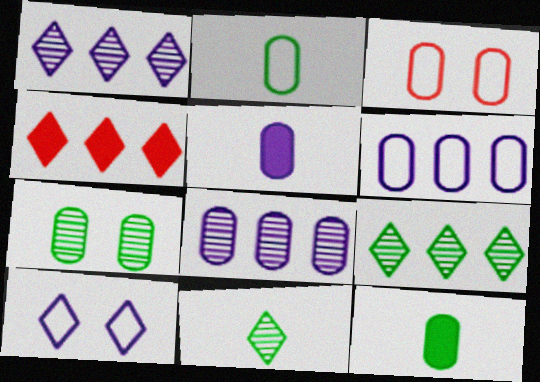[[2, 3, 6], 
[3, 8, 12], 
[4, 10, 11]]